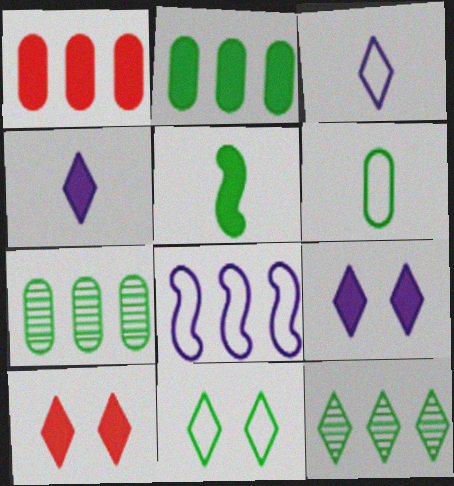[[1, 5, 9], 
[1, 8, 12], 
[3, 10, 12], 
[5, 7, 11]]